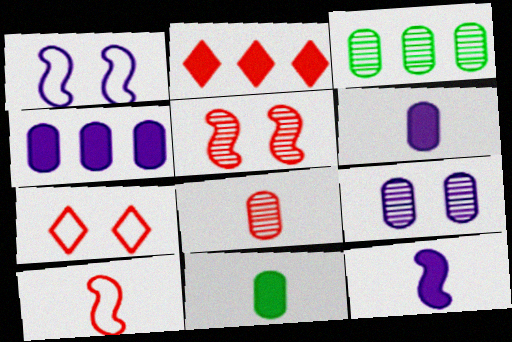[[3, 7, 12], 
[3, 8, 9]]